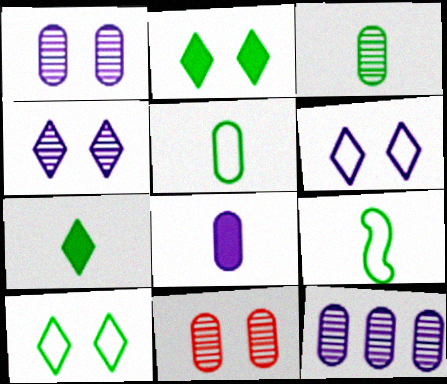[[3, 7, 9], 
[3, 11, 12]]